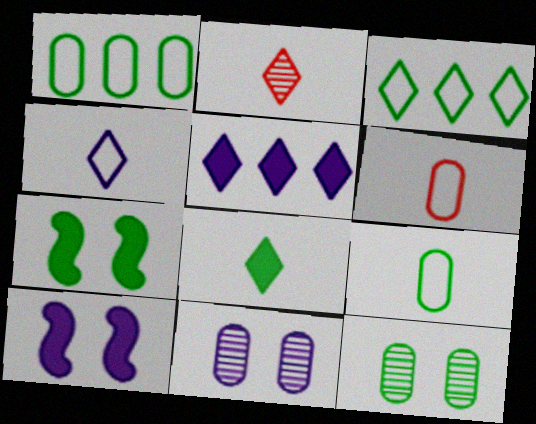[[1, 2, 10], 
[2, 4, 8]]